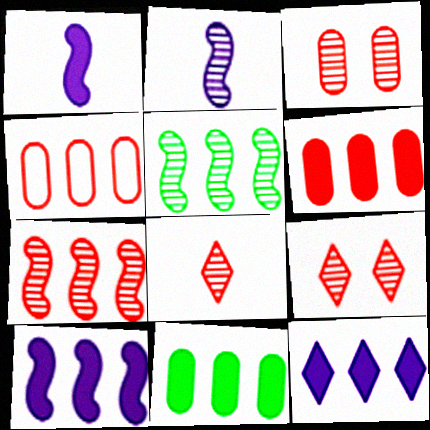[[3, 7, 8], 
[4, 5, 12]]